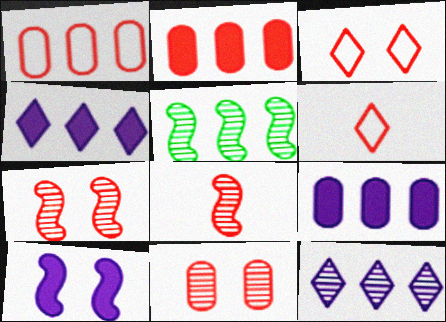[[1, 4, 5], 
[2, 3, 8], 
[2, 6, 7]]